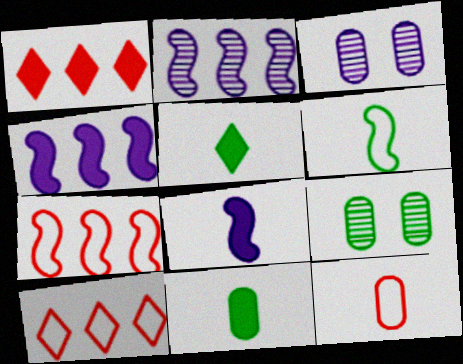[[1, 3, 6], 
[3, 5, 7], 
[8, 9, 10]]